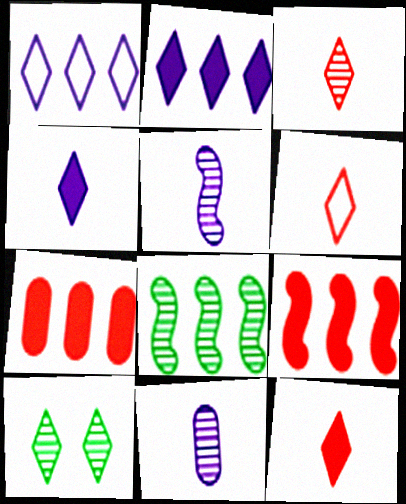[[1, 7, 8], 
[1, 10, 12], 
[2, 6, 10], 
[3, 6, 12]]